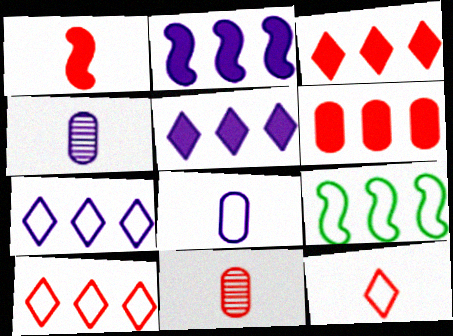[[1, 11, 12]]